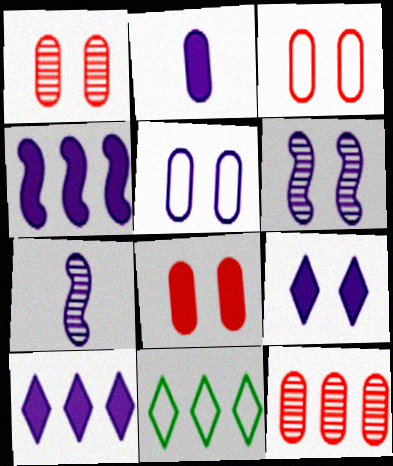[[1, 3, 8], 
[2, 4, 9], 
[4, 11, 12], 
[5, 6, 9], 
[5, 7, 10], 
[7, 8, 11]]